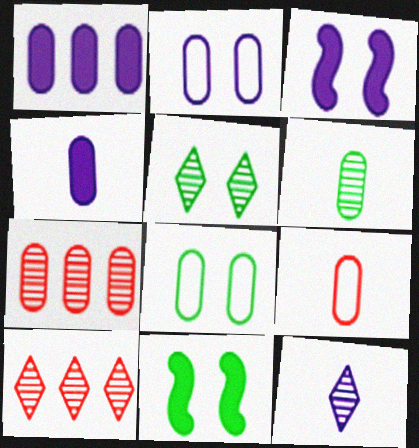[[4, 6, 9], 
[4, 7, 8], 
[5, 8, 11], 
[5, 10, 12]]